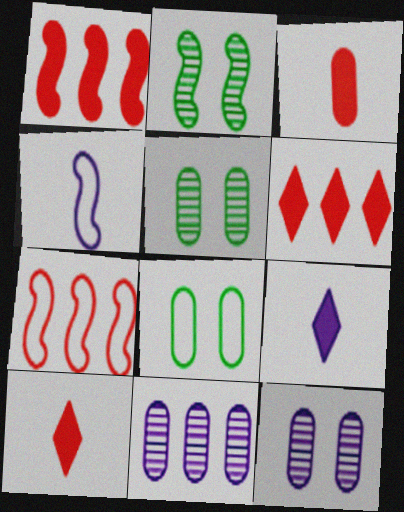[[1, 2, 4], 
[3, 8, 11], 
[4, 5, 6], 
[5, 7, 9]]